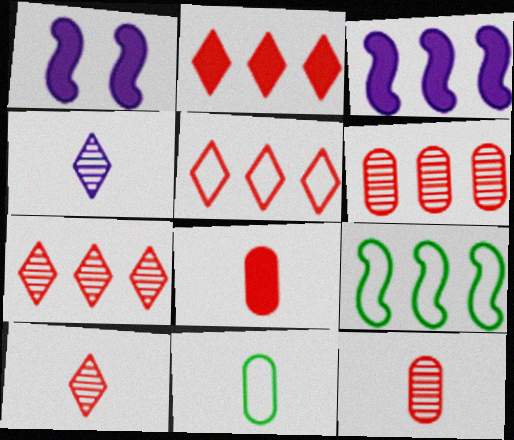[[1, 7, 11], 
[2, 5, 7]]